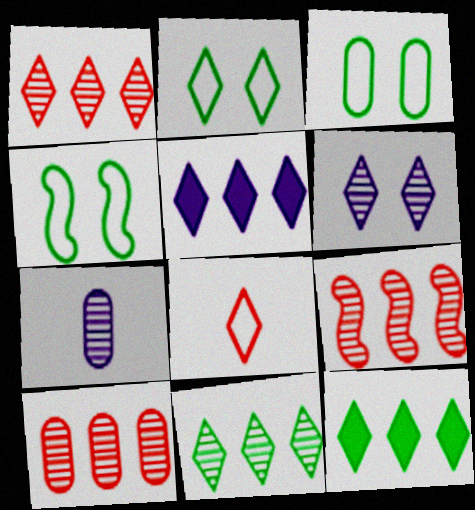[[1, 9, 10], 
[2, 3, 4], 
[6, 8, 12]]